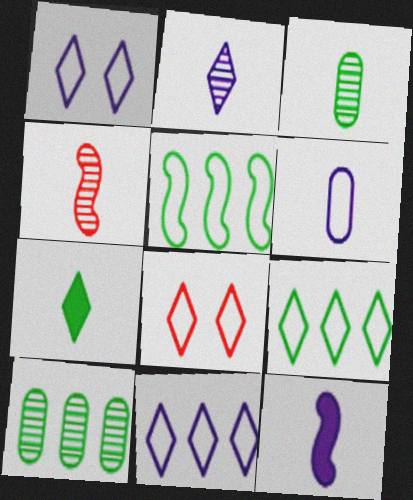[[2, 3, 4], 
[2, 6, 12], 
[4, 6, 7], 
[5, 6, 8], 
[8, 10, 12]]